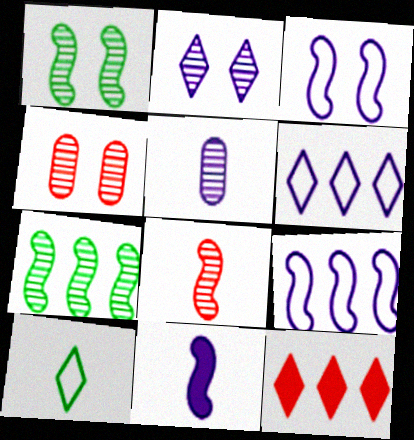[[1, 2, 4], 
[2, 10, 12]]